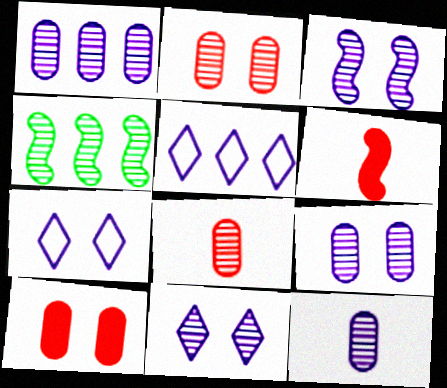[[1, 9, 12], 
[3, 9, 11], 
[4, 8, 11]]